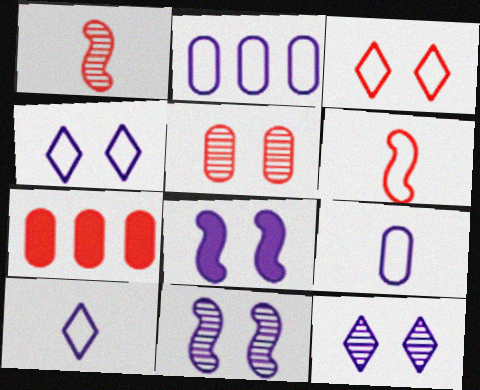[[1, 3, 7]]